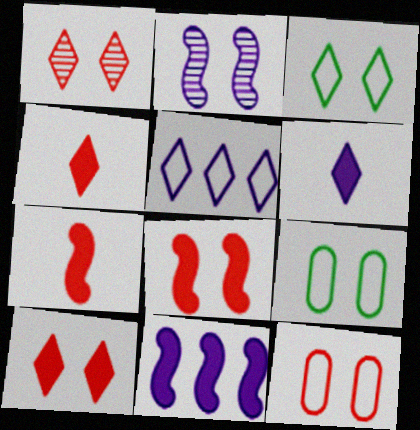[[1, 8, 12], 
[2, 9, 10]]